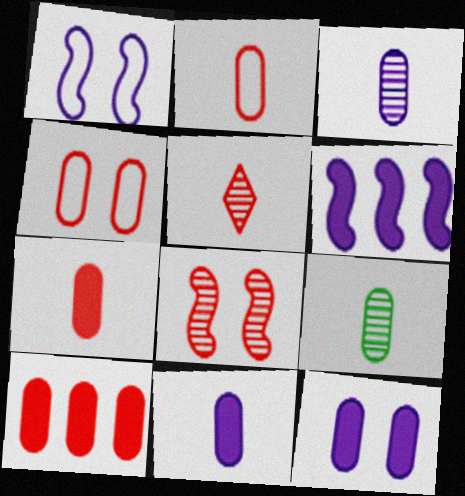[[2, 9, 11]]